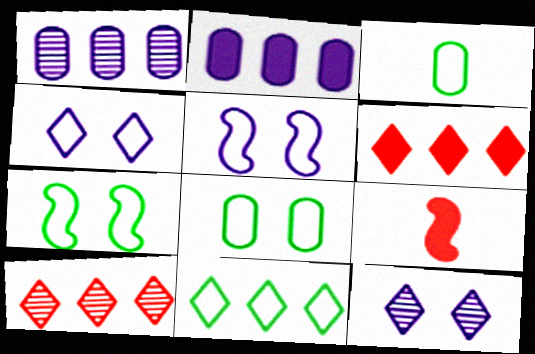[[3, 7, 11]]